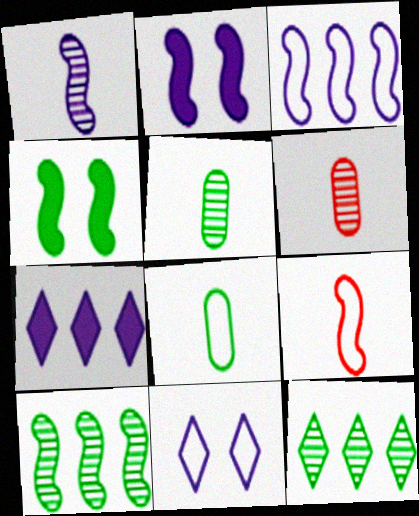[[1, 2, 3], 
[2, 9, 10], 
[4, 8, 12]]